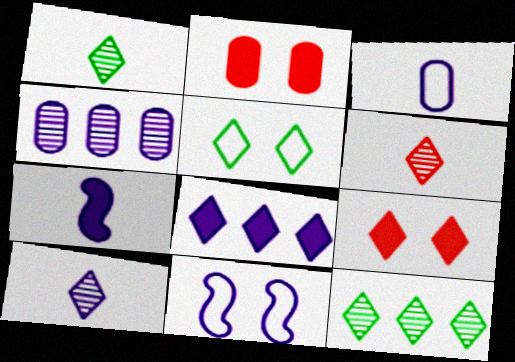[[1, 6, 10], 
[3, 7, 10], 
[5, 6, 8]]